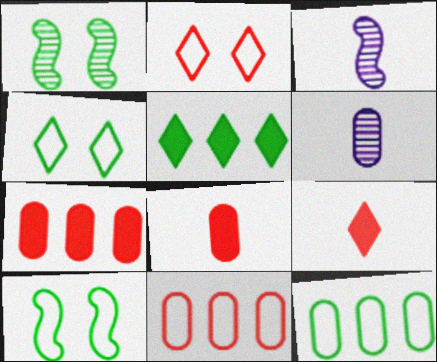[[3, 4, 7]]